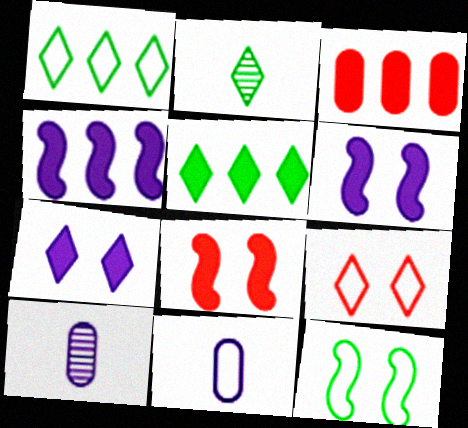[[1, 8, 10], 
[3, 4, 5]]